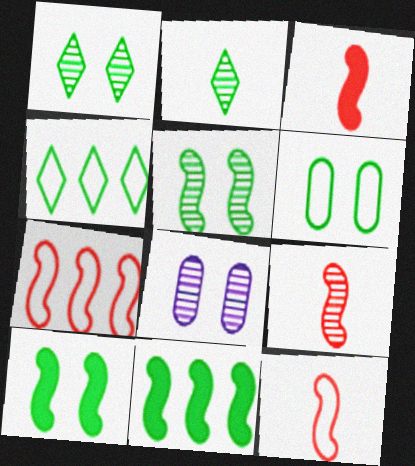[[1, 6, 10], 
[2, 6, 11], 
[3, 4, 8], 
[3, 9, 12]]